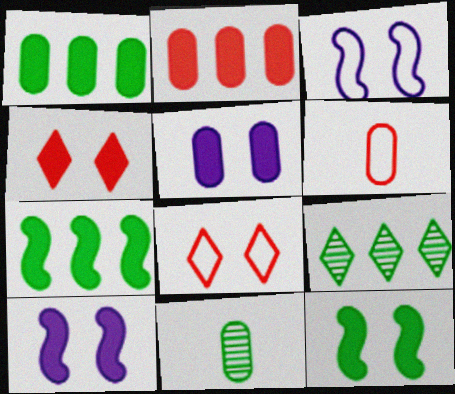[[4, 5, 12], 
[6, 9, 10]]